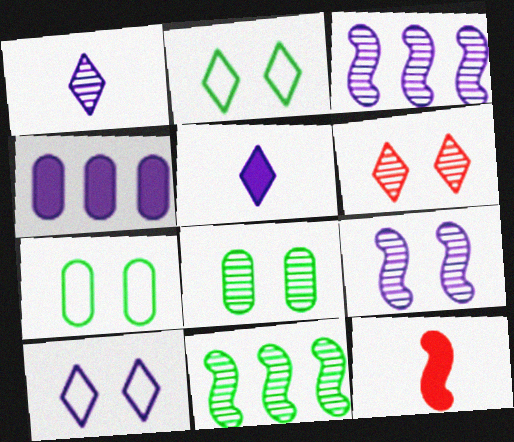[[6, 8, 9]]